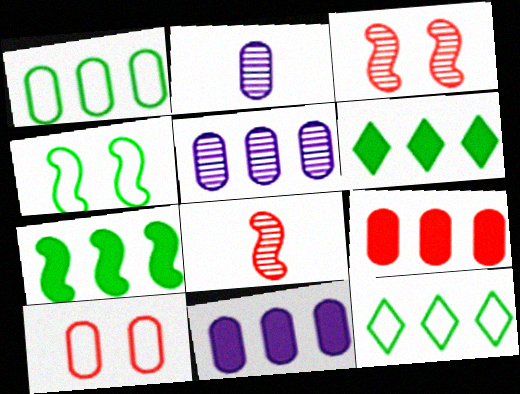[[1, 5, 9]]